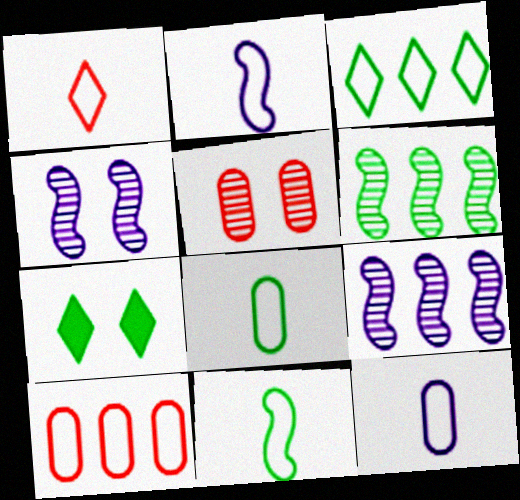[[1, 2, 8], 
[1, 11, 12], 
[6, 7, 8]]